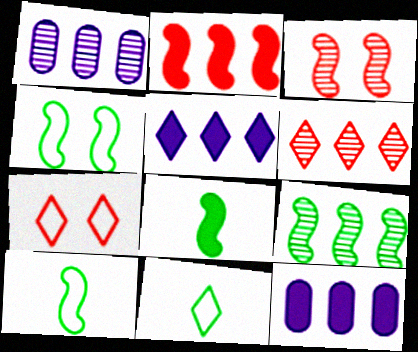[[1, 6, 9], 
[1, 7, 8], 
[3, 11, 12], 
[4, 8, 9]]